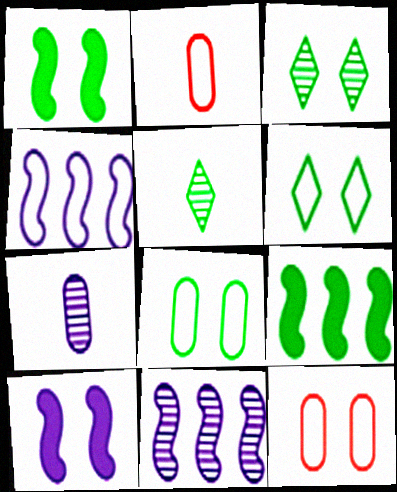[[1, 3, 8], 
[2, 4, 6], 
[3, 10, 12], 
[5, 8, 9]]